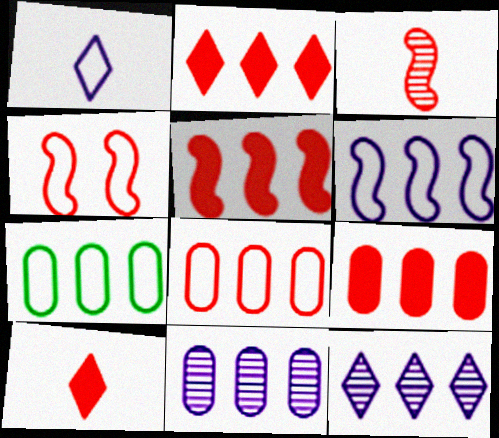[[1, 4, 7], 
[2, 5, 9], 
[3, 4, 5], 
[5, 7, 12], 
[7, 9, 11]]